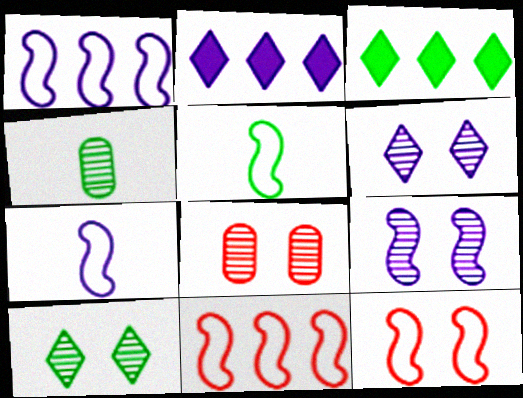[[1, 5, 12], 
[2, 4, 12], 
[2, 5, 8], 
[3, 7, 8], 
[8, 9, 10]]